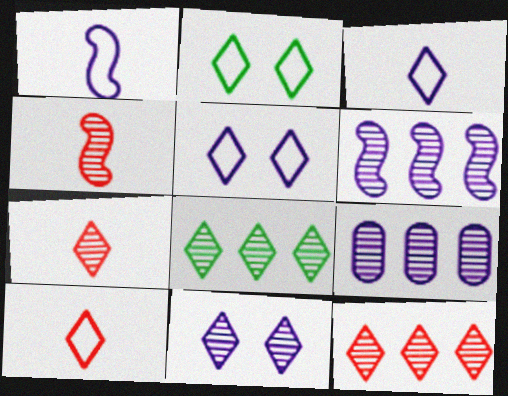[[7, 8, 11]]